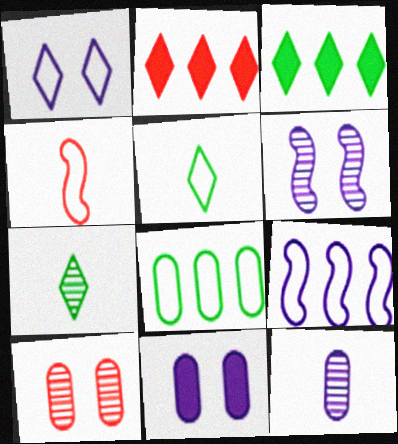[[1, 2, 7], 
[1, 4, 8], 
[1, 6, 11], 
[2, 4, 10]]